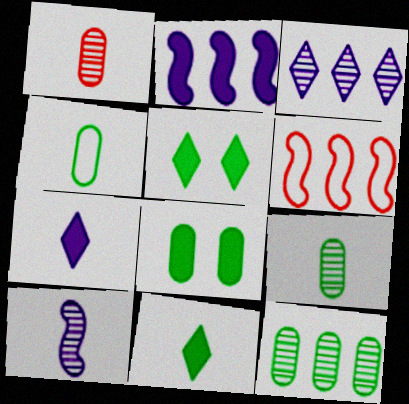[[4, 8, 12]]